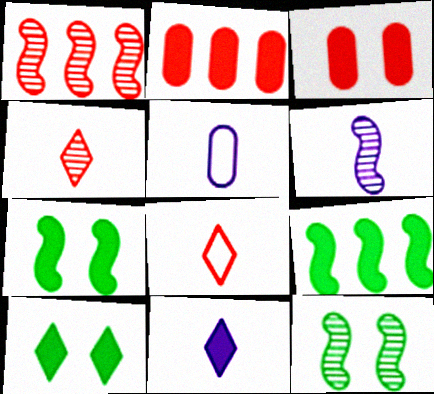[[1, 3, 8], 
[1, 5, 10], 
[1, 6, 12], 
[2, 7, 11], 
[3, 9, 11], 
[5, 6, 11]]